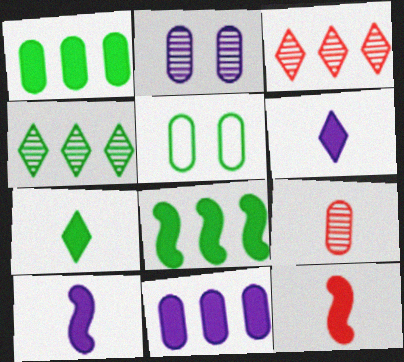[[3, 5, 10], 
[5, 9, 11]]